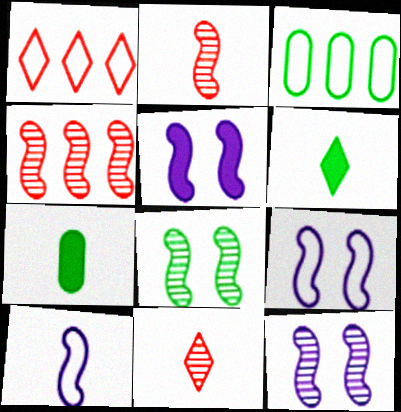[[1, 7, 12], 
[3, 5, 11], 
[3, 6, 8], 
[5, 9, 12], 
[7, 10, 11]]